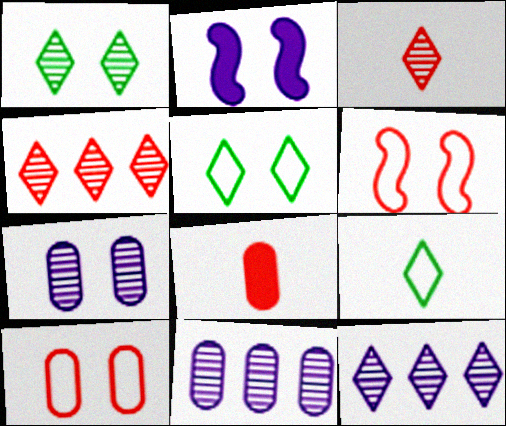[[1, 2, 10], 
[1, 3, 12], 
[4, 6, 8]]